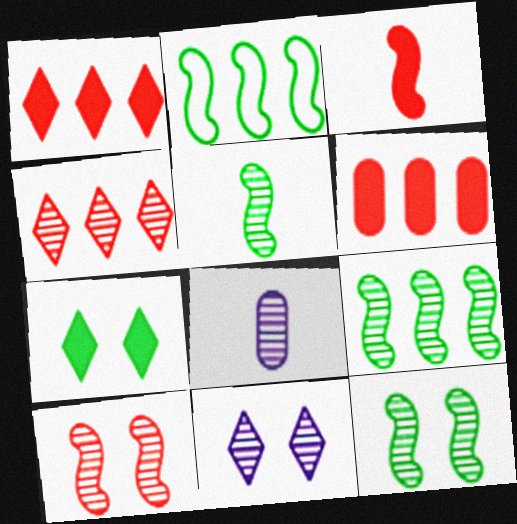[[4, 8, 12], 
[5, 9, 12]]